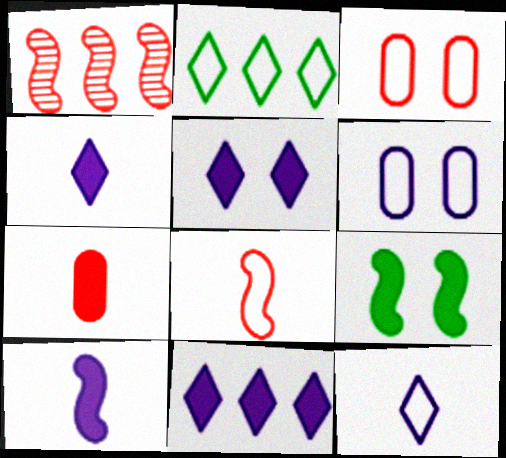[[2, 6, 8], 
[4, 5, 11], 
[7, 9, 11]]